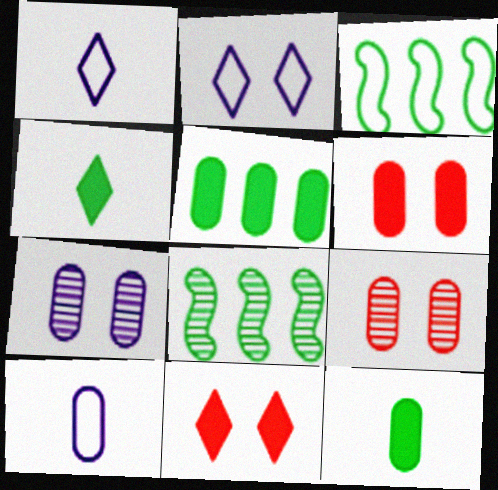[[1, 6, 8], 
[5, 9, 10], 
[8, 10, 11]]